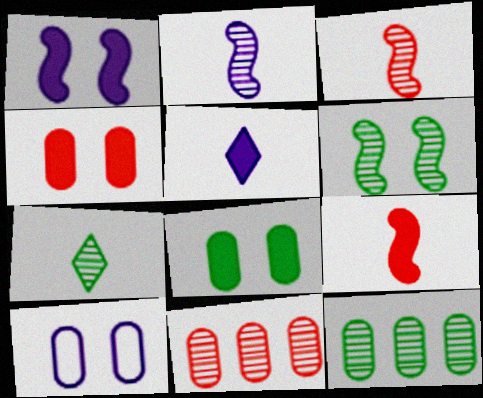[[6, 7, 12]]